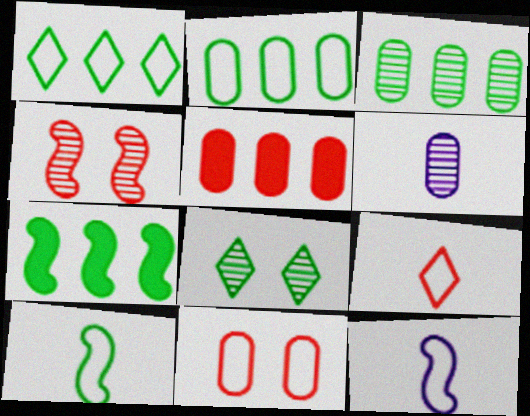[[1, 3, 7], 
[1, 11, 12], 
[4, 5, 9], 
[4, 7, 12], 
[5, 8, 12]]